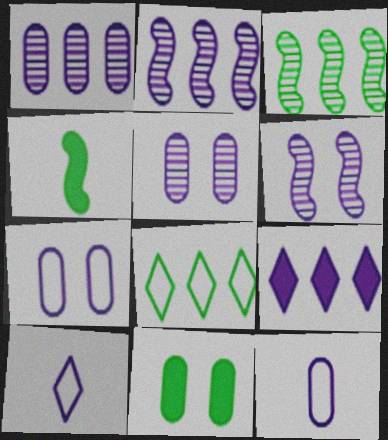[[6, 9, 12]]